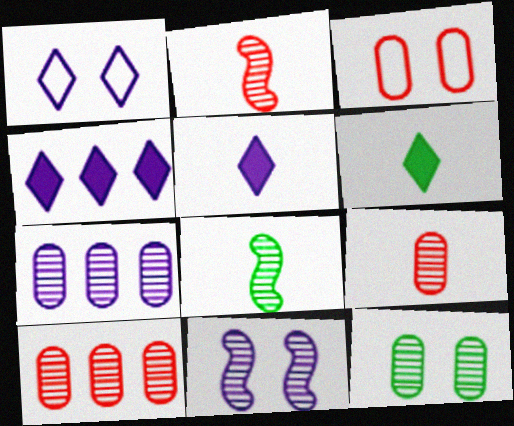[[3, 4, 8], 
[7, 9, 12]]